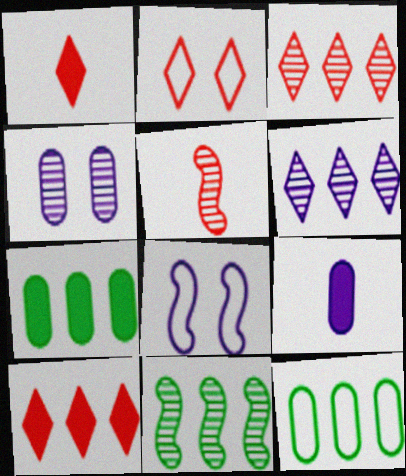[[1, 2, 3], 
[2, 9, 11], 
[6, 8, 9]]